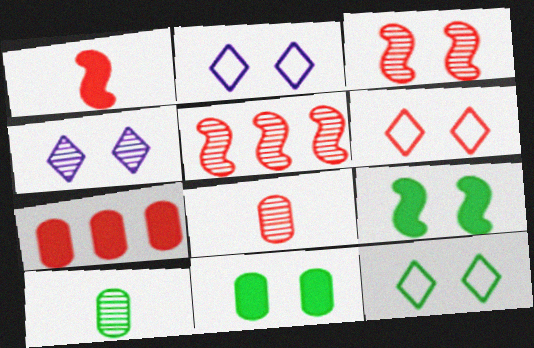[[2, 3, 11], 
[2, 6, 12], 
[4, 5, 10]]